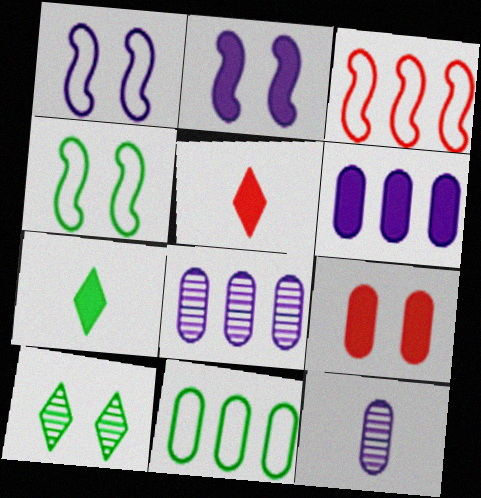[[1, 9, 10], 
[4, 5, 8], 
[9, 11, 12]]